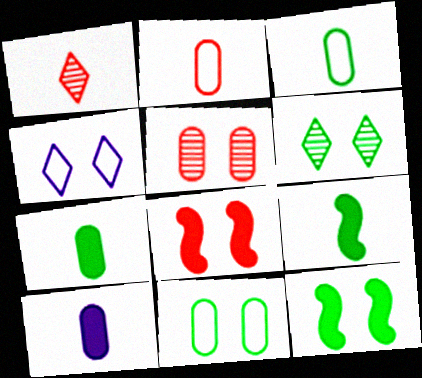[[4, 5, 12], 
[6, 11, 12]]